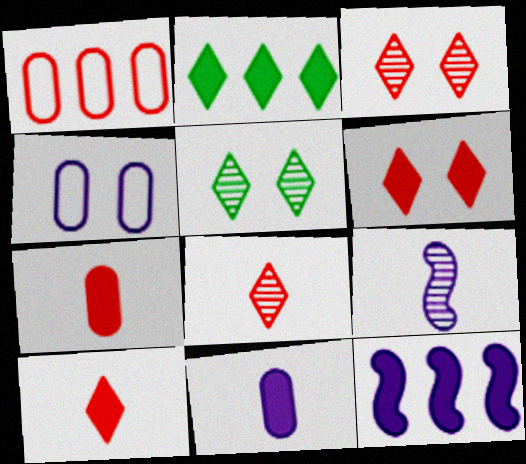[]